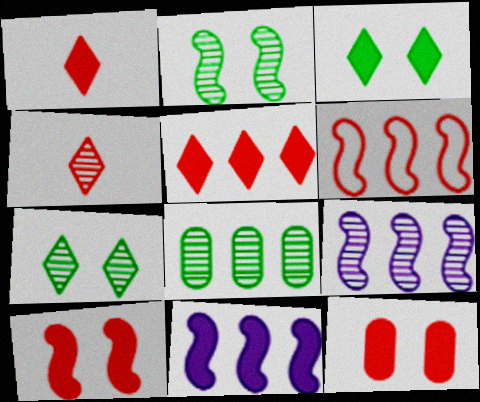[[4, 6, 12]]